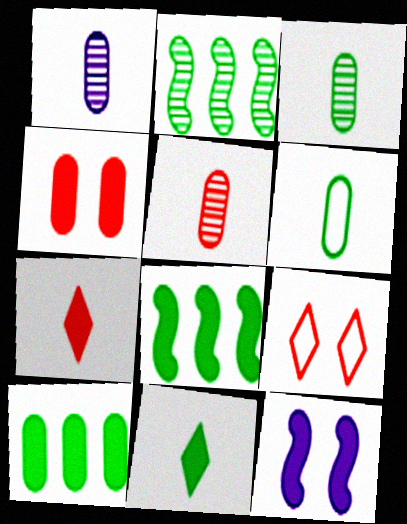[[1, 3, 5], 
[1, 8, 9], 
[7, 10, 12]]